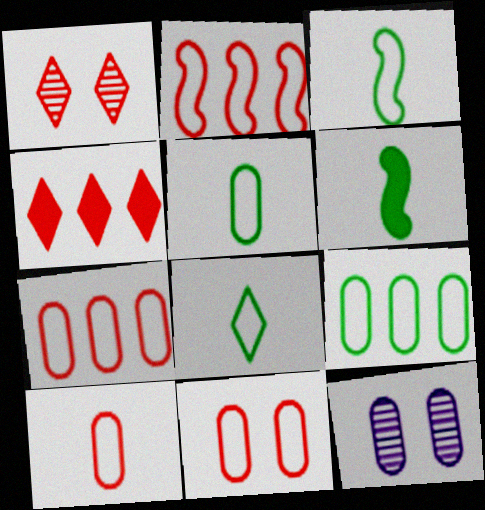[[3, 4, 12], 
[3, 5, 8], 
[7, 10, 11]]